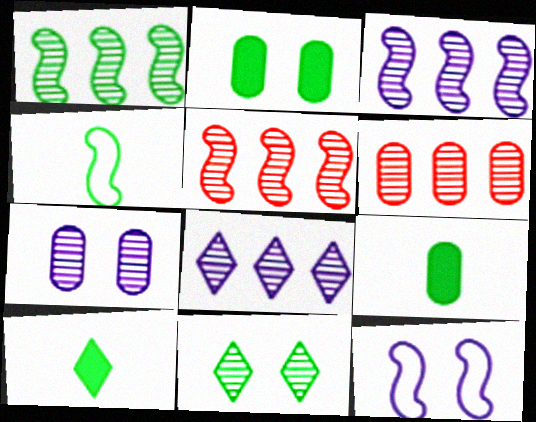[[1, 3, 5], 
[1, 6, 8], 
[6, 10, 12]]